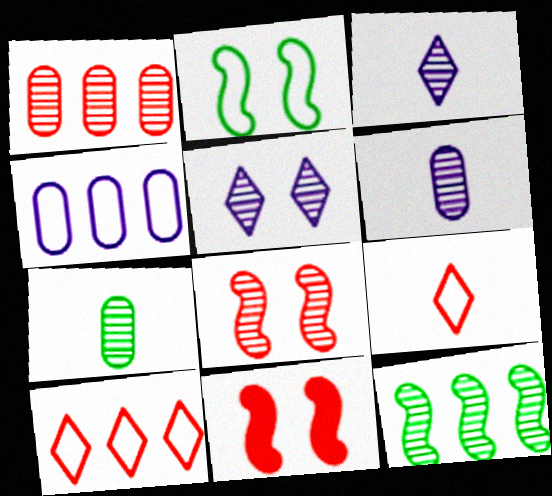[[1, 9, 11], 
[2, 4, 9]]